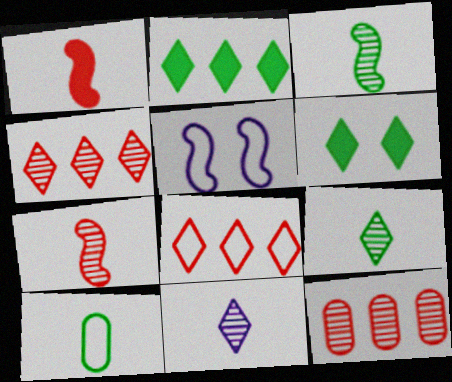[[1, 10, 11], 
[5, 8, 10], 
[6, 8, 11]]